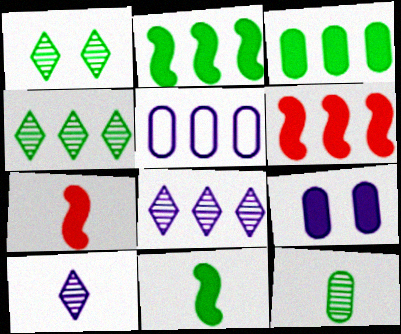[[1, 5, 7], 
[4, 5, 6]]